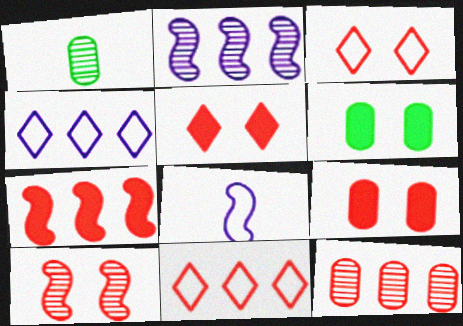[[3, 9, 10], 
[7, 11, 12]]